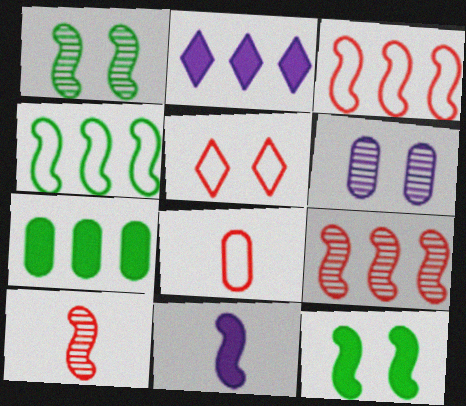[[1, 2, 8], 
[1, 3, 11], 
[3, 5, 8], 
[5, 6, 12], 
[6, 7, 8]]